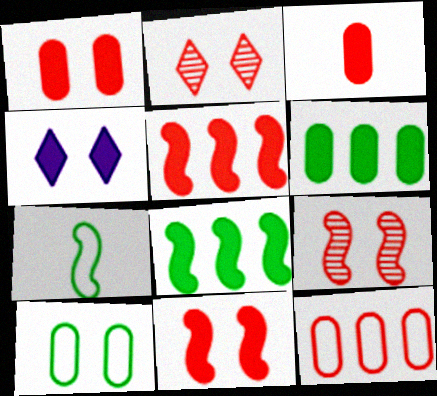[[3, 4, 8], 
[4, 9, 10]]